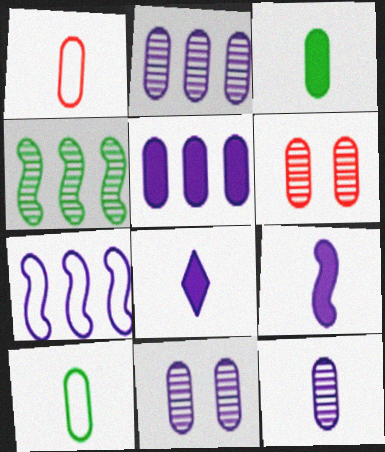[[1, 3, 12], 
[2, 11, 12], 
[5, 6, 10], 
[7, 8, 11]]